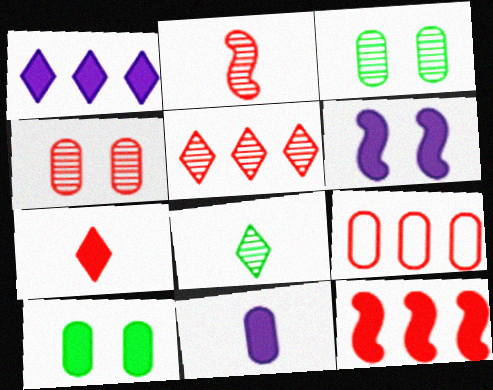[[1, 6, 11], 
[2, 4, 5], 
[3, 9, 11], 
[5, 9, 12], 
[6, 8, 9]]